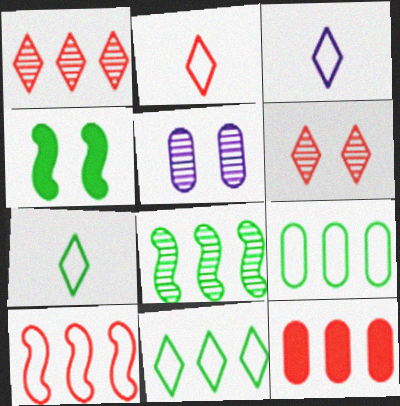[[1, 10, 12], 
[2, 3, 7]]